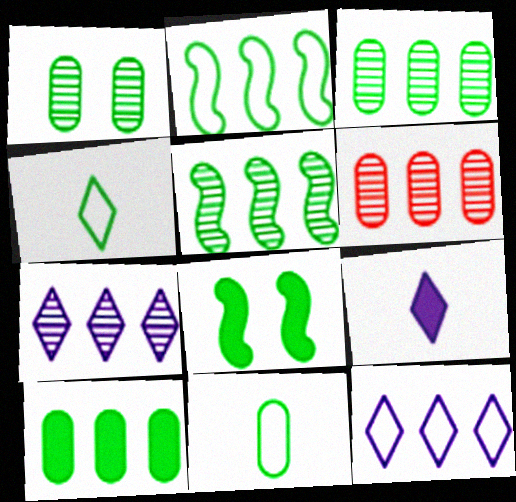[[1, 10, 11], 
[3, 4, 8], 
[5, 6, 7]]